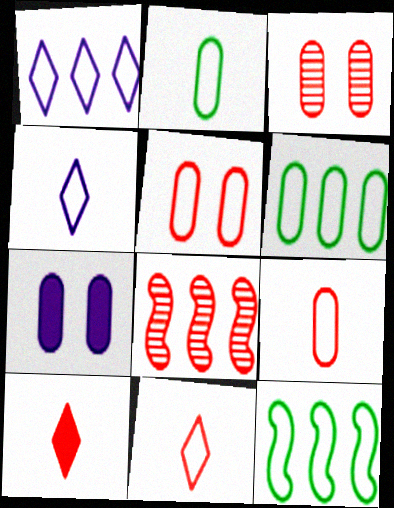[[4, 5, 12], 
[5, 8, 10]]